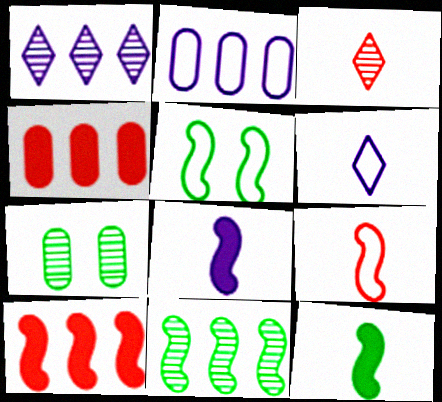[[5, 11, 12], 
[6, 7, 10]]